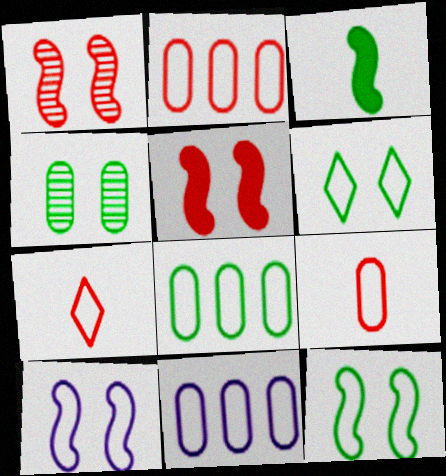[[2, 8, 11], 
[7, 8, 10], 
[7, 11, 12]]